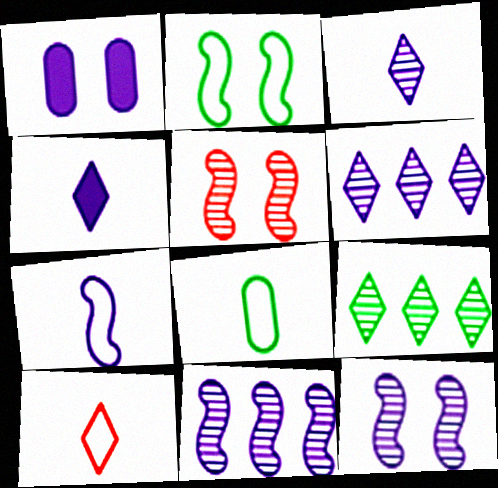[[1, 6, 7], 
[7, 8, 10]]